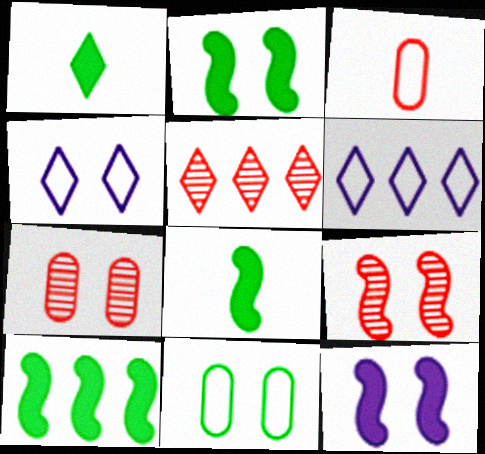[[1, 4, 5], 
[2, 4, 7], 
[2, 8, 10], 
[6, 7, 8]]